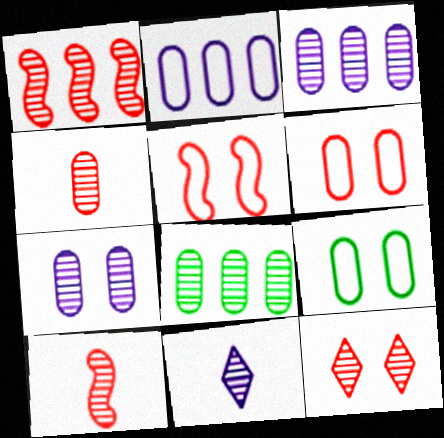[[1, 4, 12], 
[4, 7, 8]]